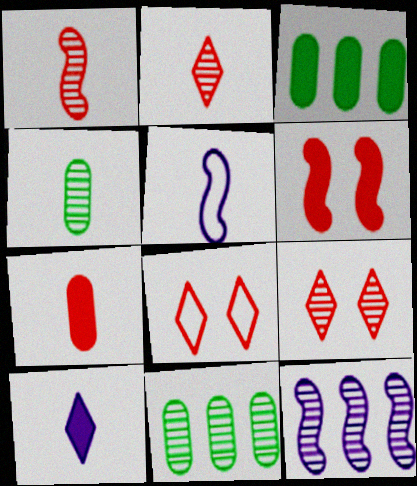[[3, 5, 9], 
[3, 6, 10], 
[4, 9, 12]]